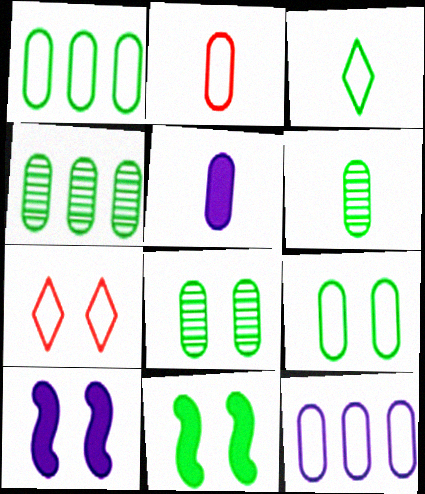[[2, 5, 6], 
[2, 9, 12], 
[3, 4, 11], 
[4, 6, 8], 
[7, 8, 10]]